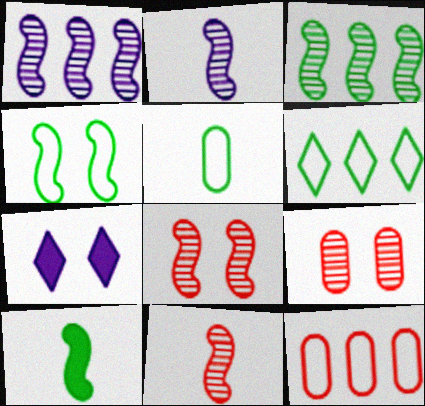[[2, 3, 8], 
[3, 4, 10], 
[4, 5, 6], 
[4, 7, 9]]